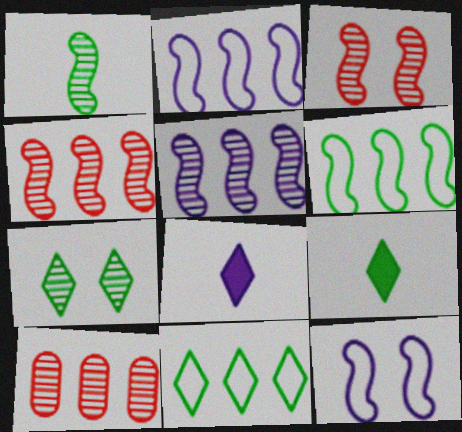[[1, 3, 5], 
[7, 9, 11], 
[9, 10, 12]]